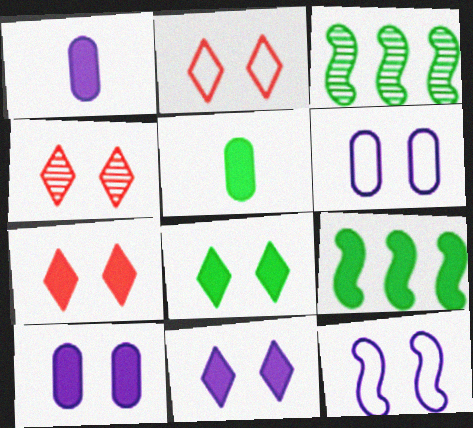[[1, 2, 3], 
[1, 7, 9], 
[2, 4, 7], 
[5, 8, 9], 
[7, 8, 11]]